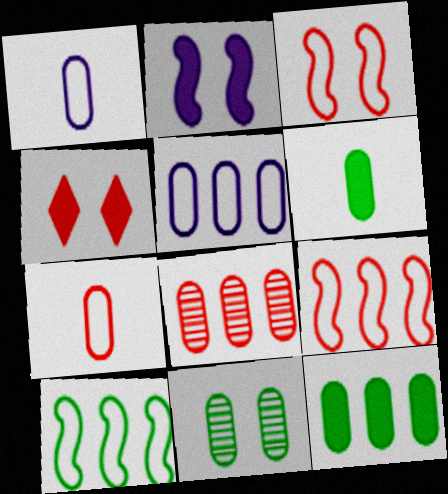[[5, 8, 12]]